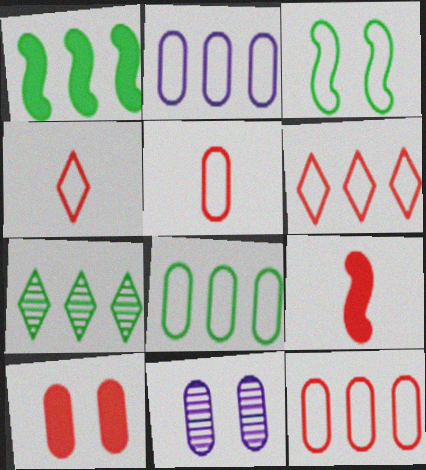[[1, 4, 11], 
[1, 7, 8], 
[2, 3, 4], 
[2, 8, 12]]